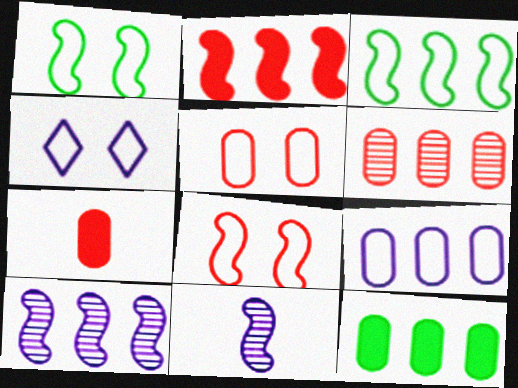[[1, 2, 11], 
[1, 4, 5], 
[2, 3, 10], 
[5, 6, 7], 
[6, 9, 12]]